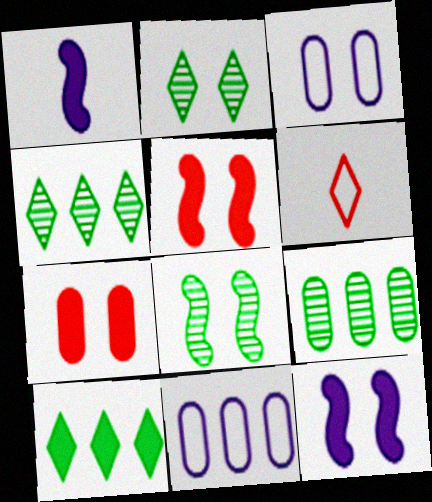[[1, 7, 10], 
[2, 3, 5], 
[6, 9, 12]]